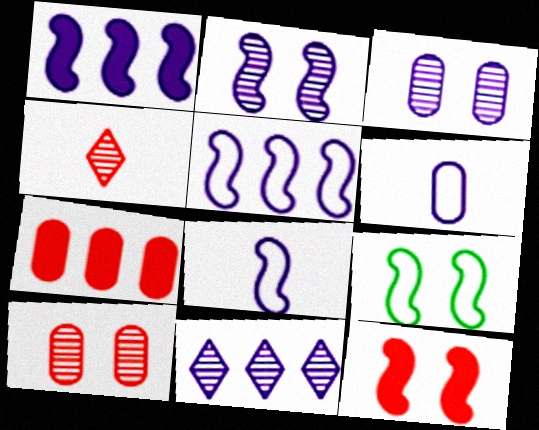[[1, 2, 8], 
[2, 9, 12]]